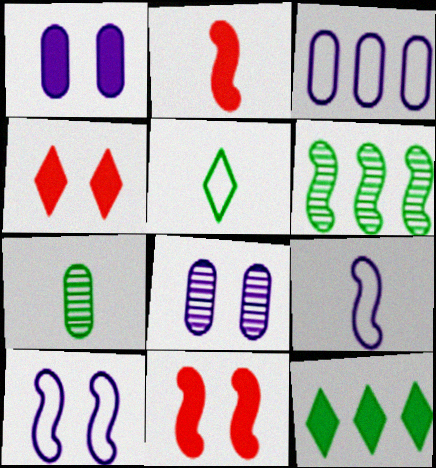[[1, 2, 12], 
[2, 6, 10], 
[6, 9, 11]]